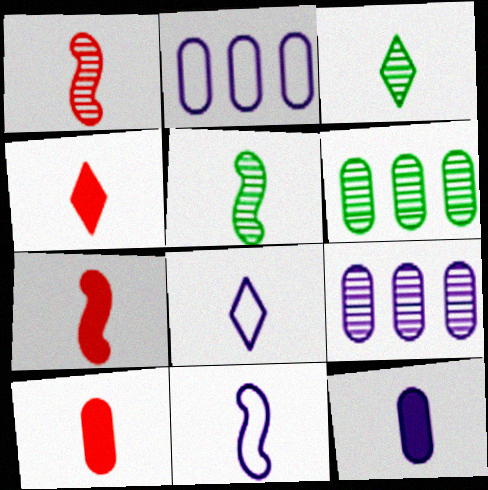[[3, 4, 8], 
[3, 10, 11], 
[4, 7, 10], 
[5, 7, 11], 
[5, 8, 10]]